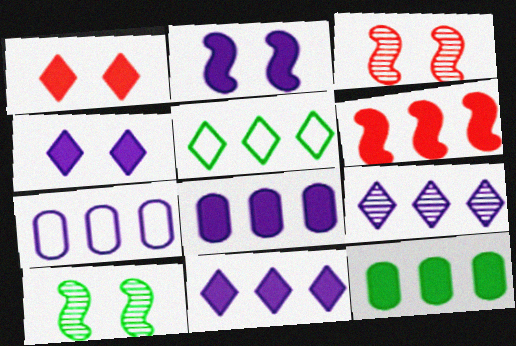[[6, 11, 12]]